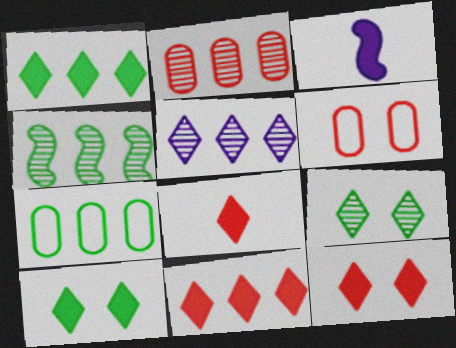[[1, 4, 7], 
[2, 4, 5], 
[8, 11, 12]]